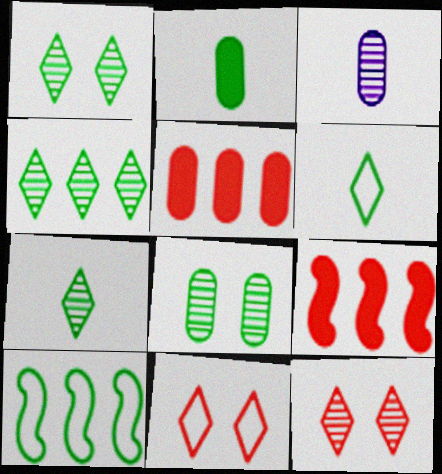[[1, 2, 10], 
[1, 4, 7]]